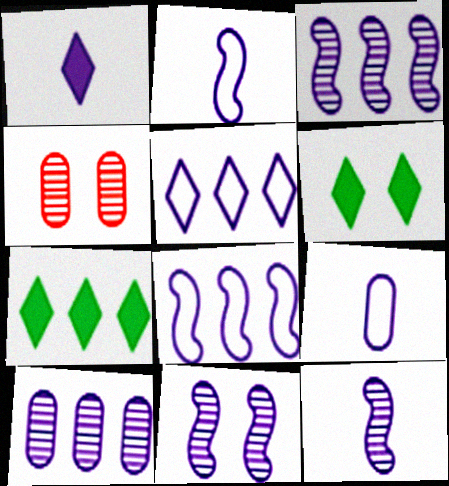[[1, 9, 12], 
[2, 4, 7], 
[3, 11, 12]]